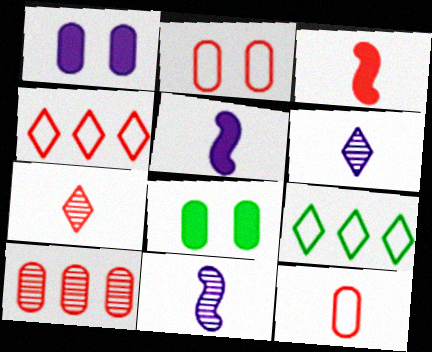[[3, 7, 12], 
[4, 8, 11]]